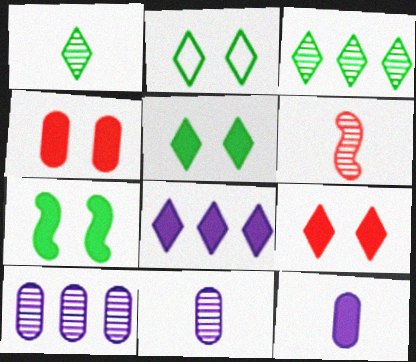[[1, 6, 11]]